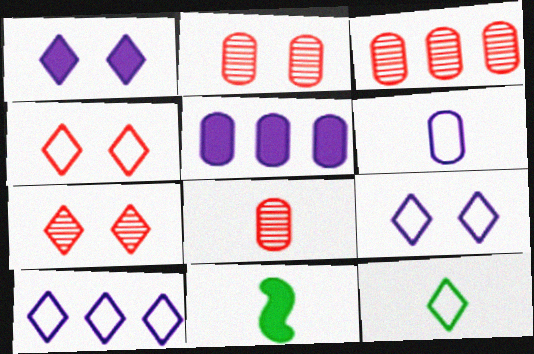[[2, 3, 8], 
[2, 10, 11], 
[3, 9, 11], 
[4, 10, 12]]